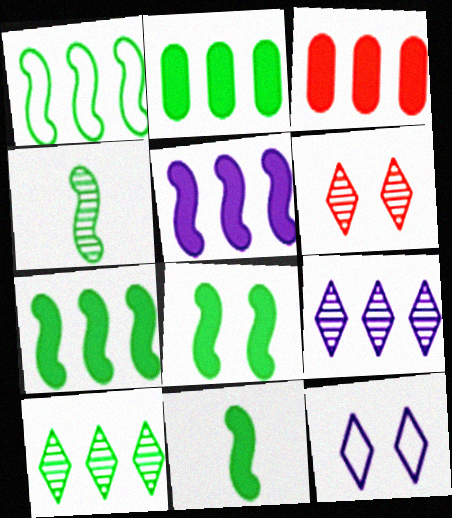[[1, 2, 10], 
[1, 3, 9], 
[1, 4, 8], 
[3, 4, 12], 
[7, 8, 11]]